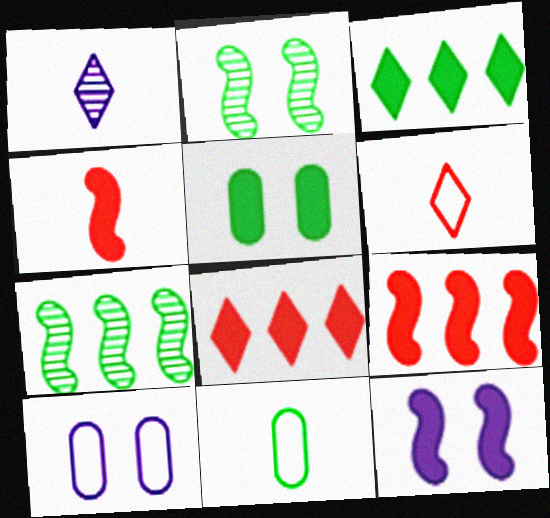[[1, 4, 11], 
[2, 3, 11]]